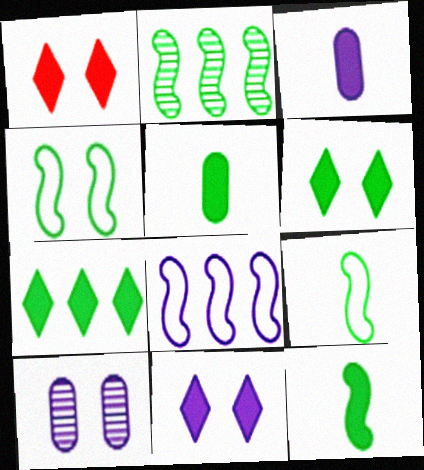[[1, 4, 10], 
[1, 6, 11], 
[2, 4, 12]]